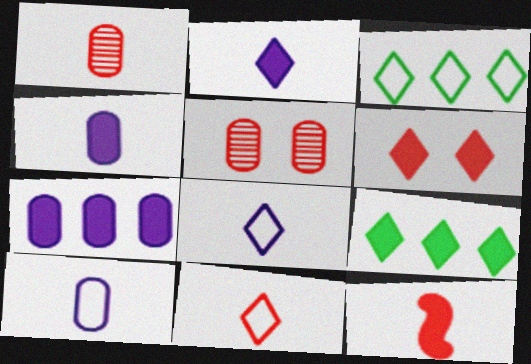[[1, 11, 12], 
[2, 6, 9]]